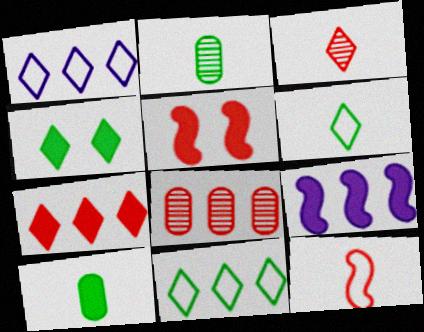[[1, 2, 5], 
[1, 3, 4], 
[8, 9, 11]]